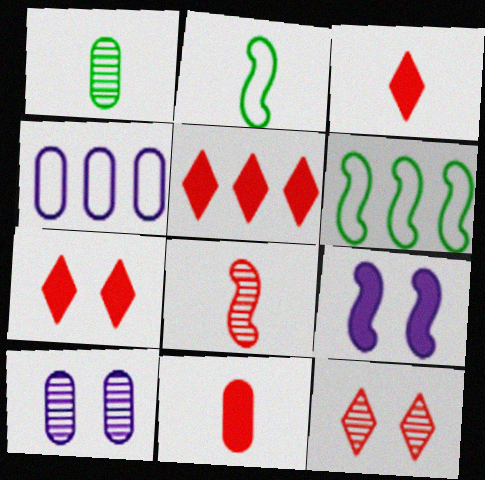[[2, 5, 10], 
[3, 5, 7], 
[3, 6, 10], 
[6, 8, 9]]